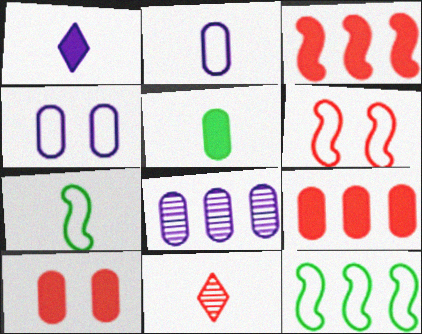[[6, 9, 11]]